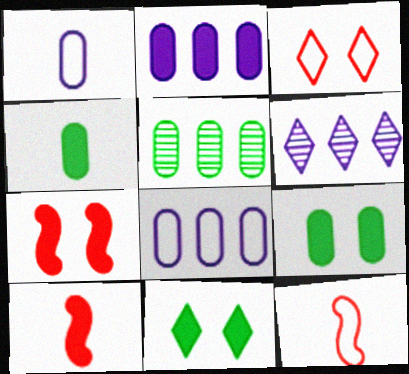[[2, 10, 11], 
[6, 9, 12]]